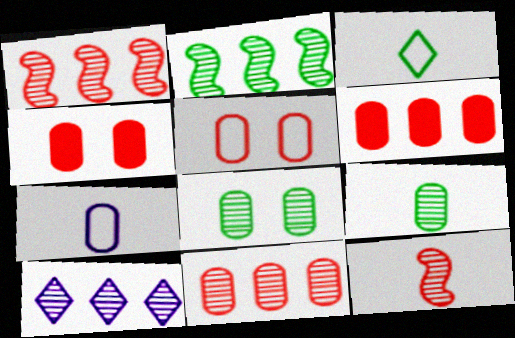[[2, 10, 11], 
[6, 7, 8], 
[8, 10, 12]]